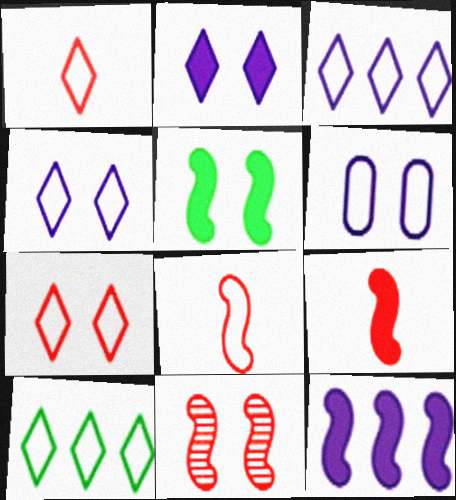[[1, 4, 10], 
[5, 9, 12], 
[6, 8, 10]]